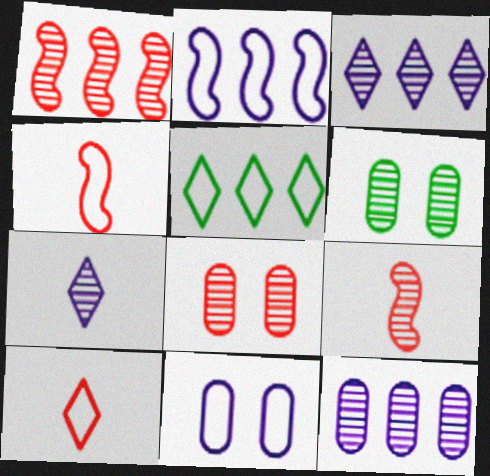[[1, 6, 7], 
[3, 6, 9], 
[4, 5, 11]]